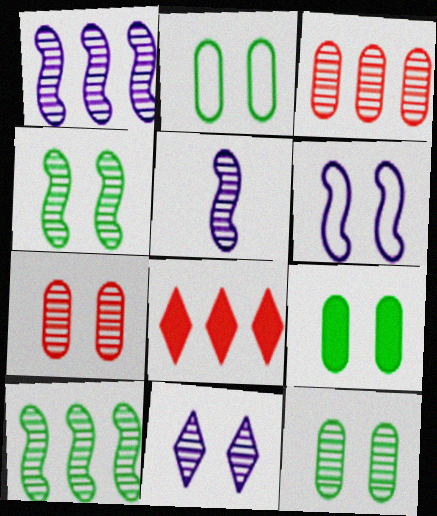[[2, 5, 8], 
[2, 9, 12], 
[4, 7, 11]]